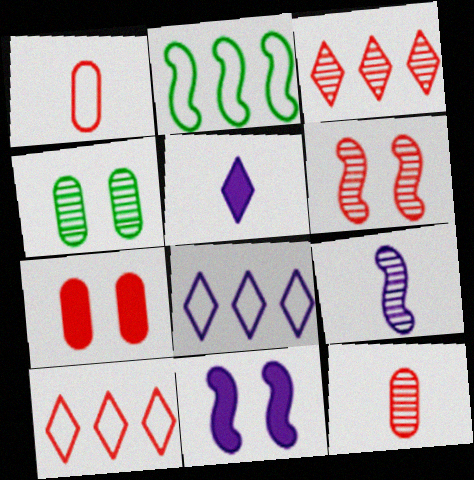[[3, 4, 9], 
[3, 6, 12]]